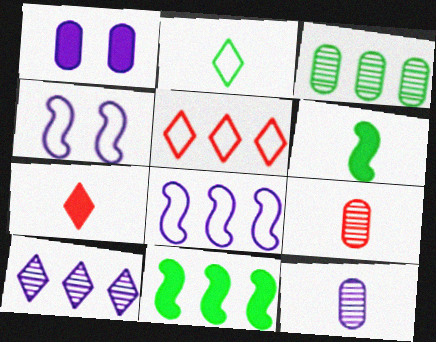[[1, 7, 11], 
[3, 4, 7]]